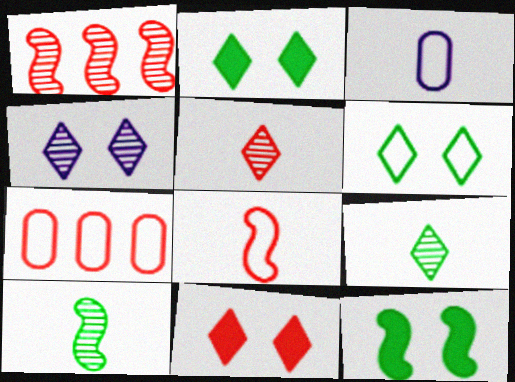[[1, 2, 3], 
[4, 6, 11]]